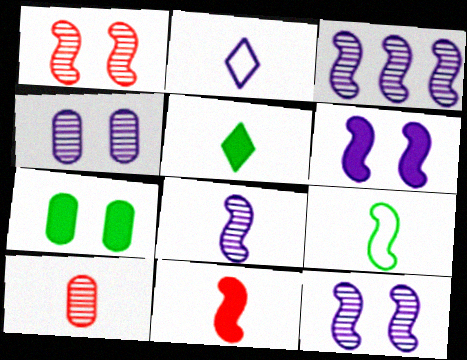[[3, 8, 12], 
[8, 9, 11]]